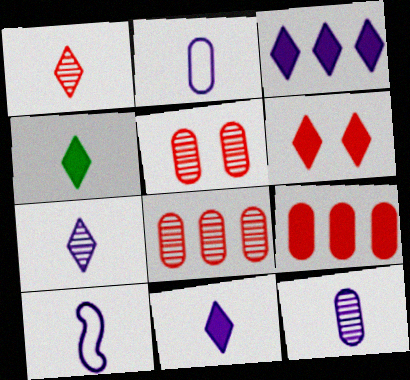[[3, 4, 6], 
[10, 11, 12]]